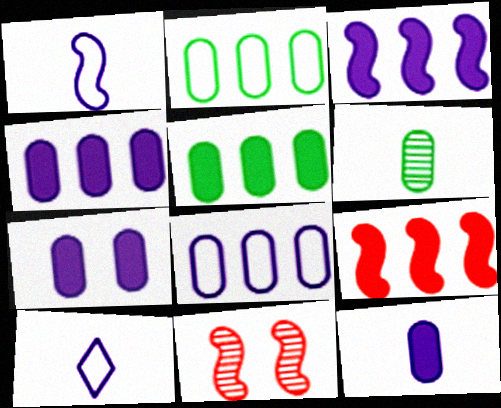[[4, 7, 12], 
[5, 10, 11]]